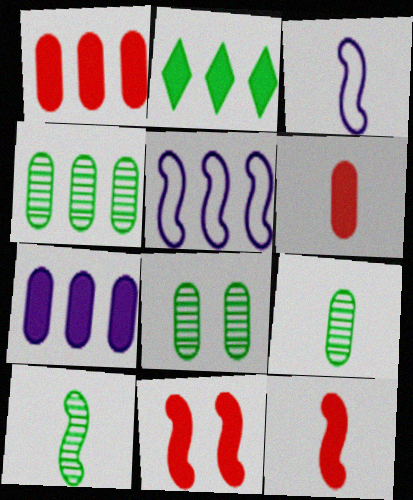[[3, 10, 12], 
[4, 8, 9], 
[5, 10, 11]]